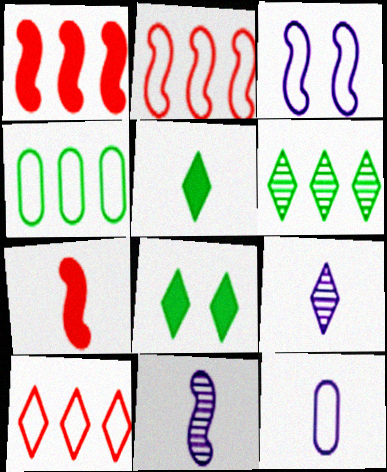[[8, 9, 10]]